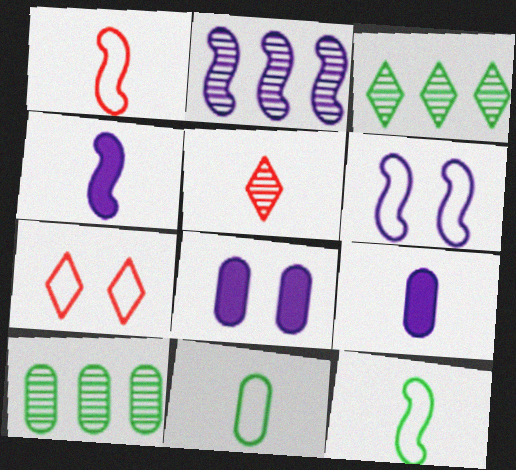[[1, 3, 8], 
[2, 4, 6], 
[4, 5, 11], 
[4, 7, 10], 
[5, 9, 12]]